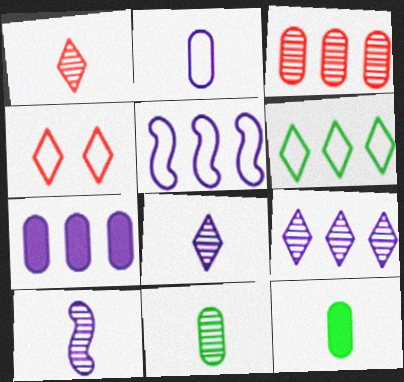[[1, 10, 11], 
[5, 7, 9]]